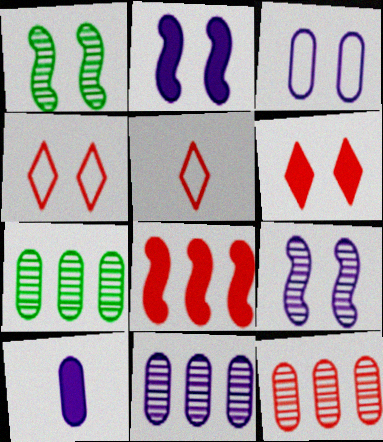[[1, 3, 6], 
[2, 5, 7], 
[3, 10, 11], 
[7, 11, 12]]